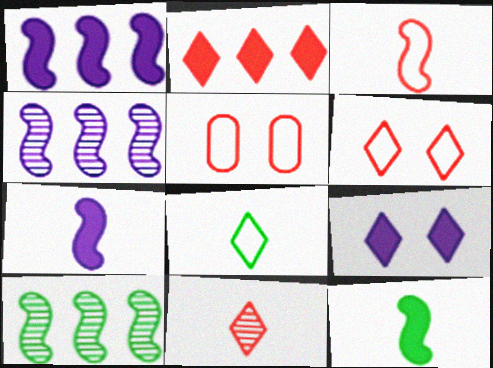[[2, 6, 11]]